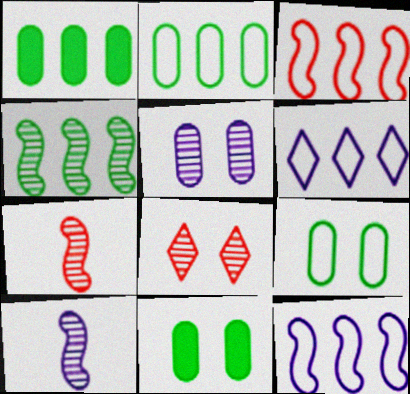[[2, 3, 6], 
[6, 7, 11]]